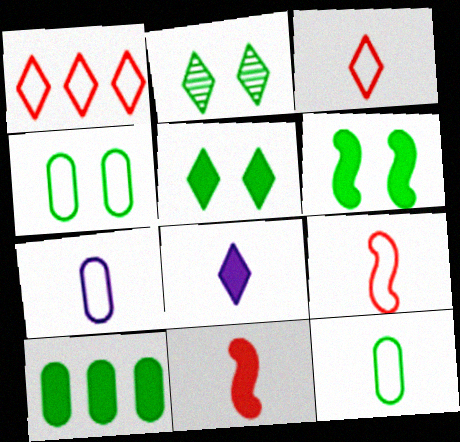[[1, 2, 8], 
[2, 4, 6]]